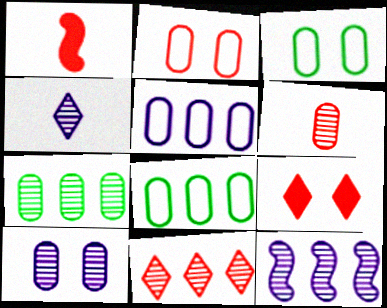[[1, 2, 11], 
[4, 10, 12], 
[6, 7, 10], 
[7, 11, 12]]